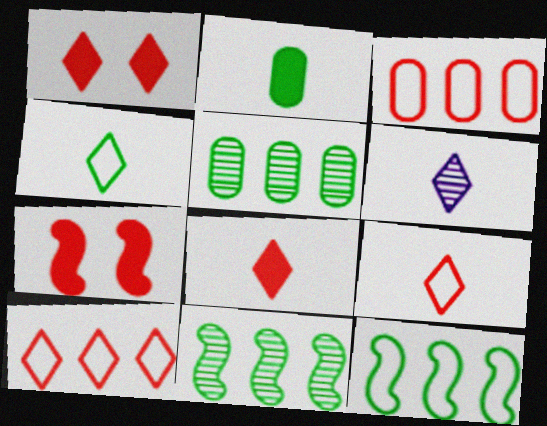[[4, 6, 8]]